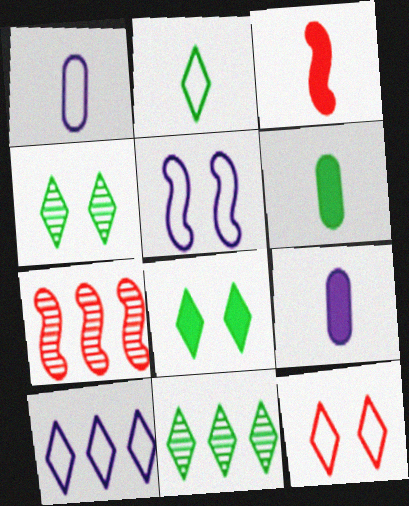[[1, 5, 10], 
[1, 7, 8], 
[2, 8, 11], 
[2, 10, 12]]